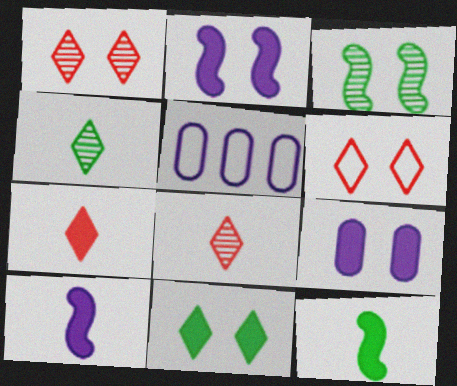[[1, 5, 12], 
[3, 5, 7], 
[3, 6, 9]]